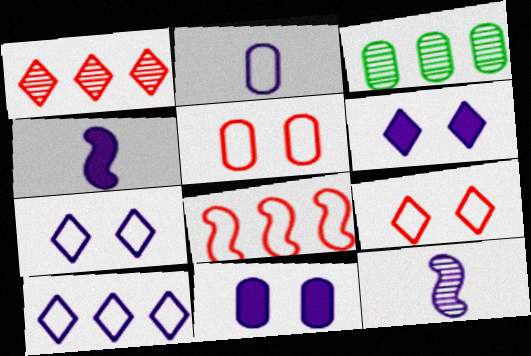[[3, 4, 9], 
[10, 11, 12]]